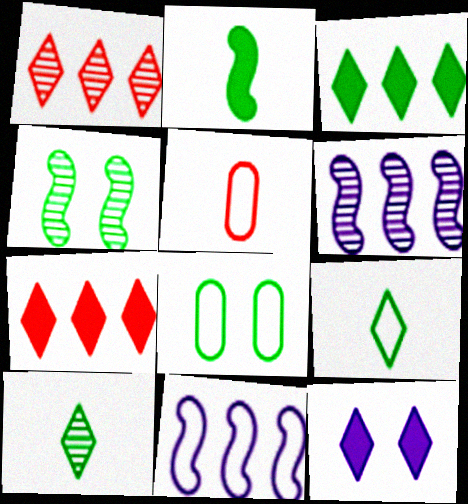[[1, 9, 12]]